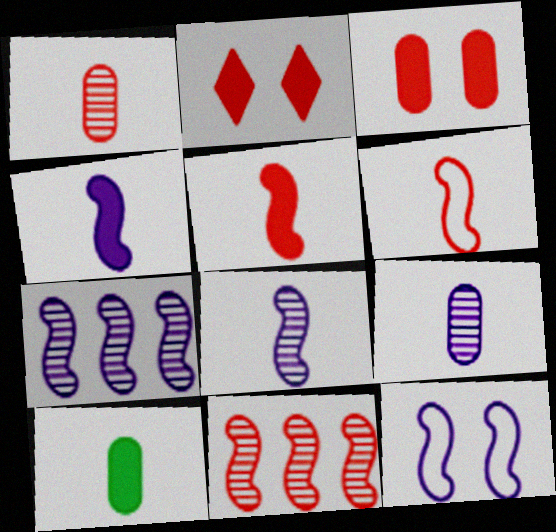[[4, 7, 12]]